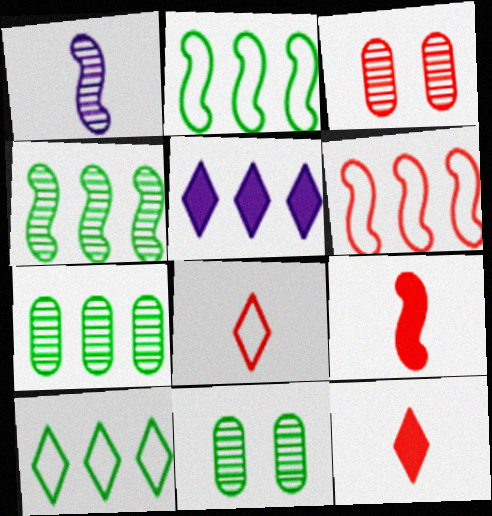[[3, 6, 12], 
[5, 6, 7]]